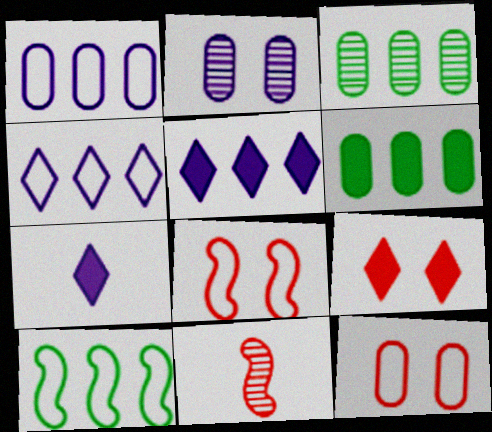[[3, 7, 8]]